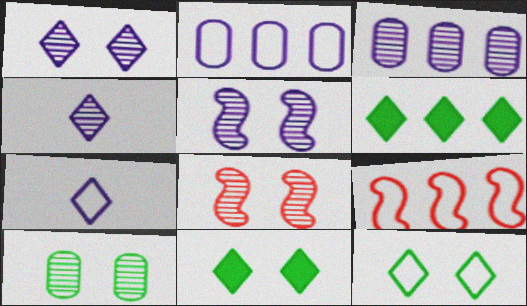[[1, 8, 10], 
[3, 4, 5], 
[3, 6, 9]]